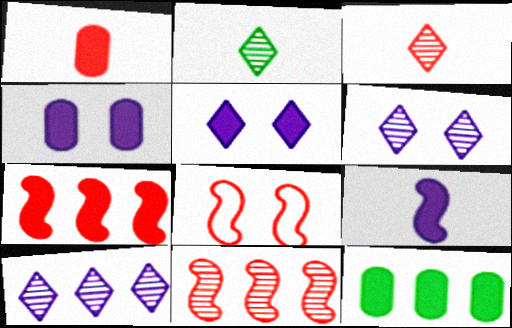[[1, 4, 12]]